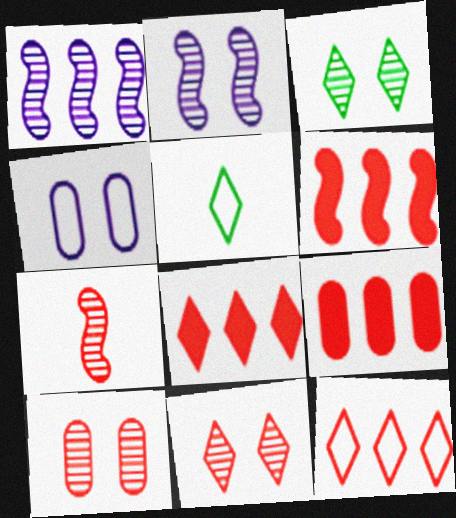[[2, 3, 10], 
[2, 5, 9], 
[6, 8, 9]]